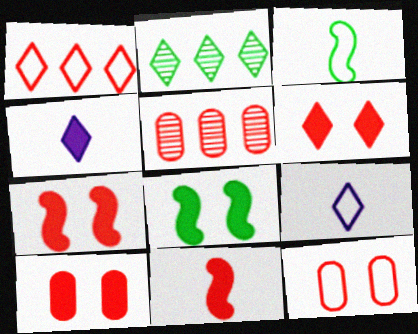[[2, 6, 9], 
[5, 8, 9], 
[6, 7, 10]]